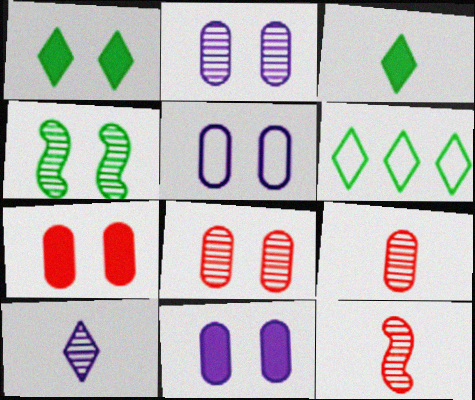[[2, 5, 11], 
[6, 11, 12]]